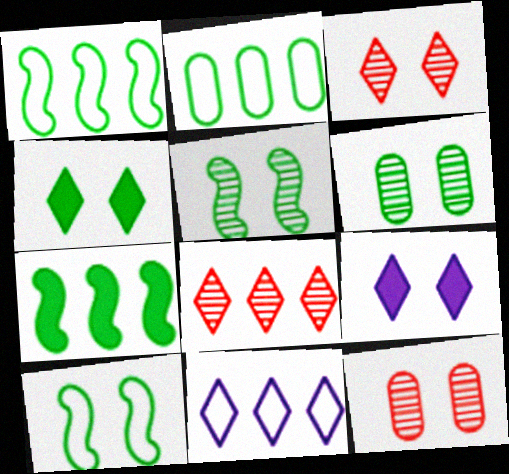[[4, 6, 10], 
[9, 10, 12]]